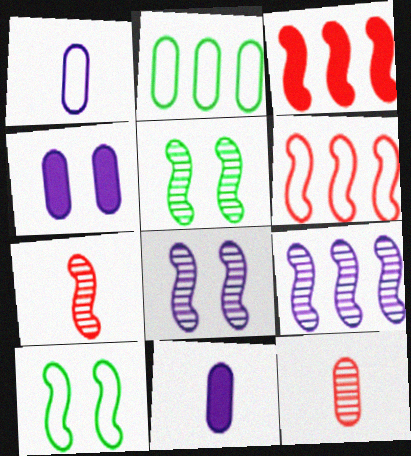[[2, 4, 12], 
[5, 7, 9]]